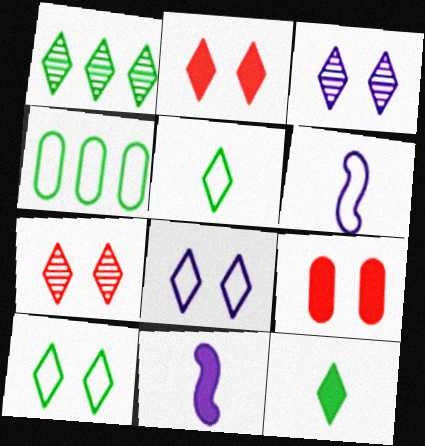[[1, 6, 9], 
[1, 10, 12], 
[2, 3, 10], 
[4, 7, 11]]